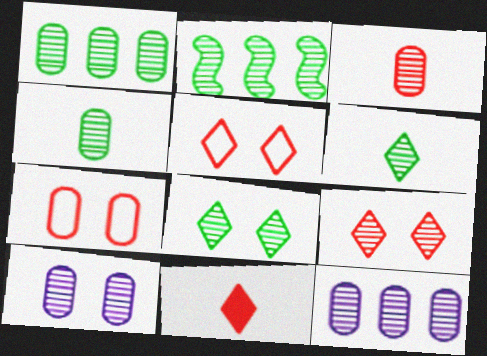[[1, 3, 10], 
[2, 4, 8]]